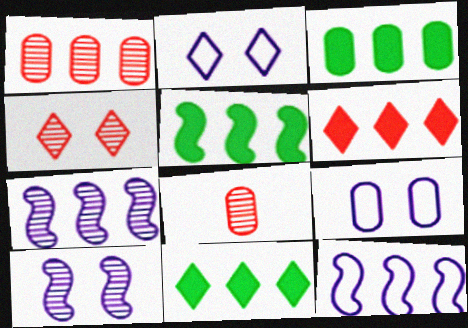[[1, 11, 12], 
[2, 5, 8], 
[3, 5, 11], 
[3, 8, 9]]